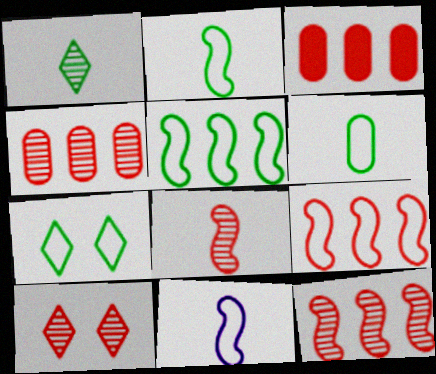[[4, 8, 10], 
[5, 6, 7]]